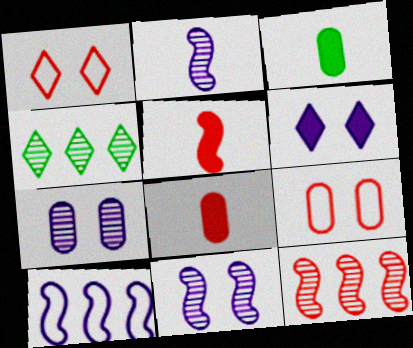[[1, 8, 12]]